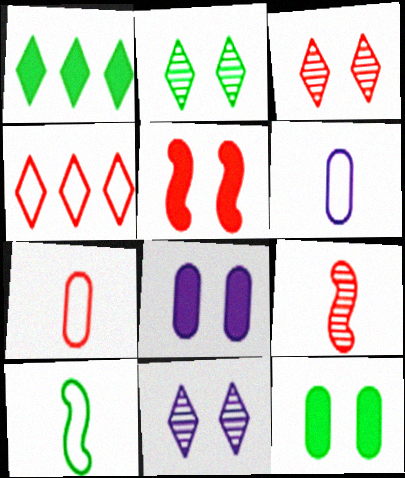[[2, 3, 11]]